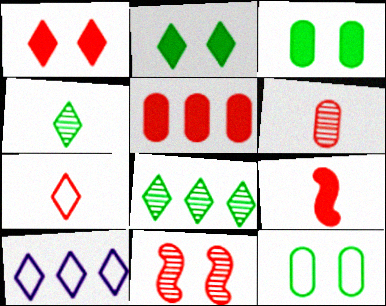[[1, 4, 10], 
[1, 5, 9], 
[5, 7, 11], 
[6, 7, 9]]